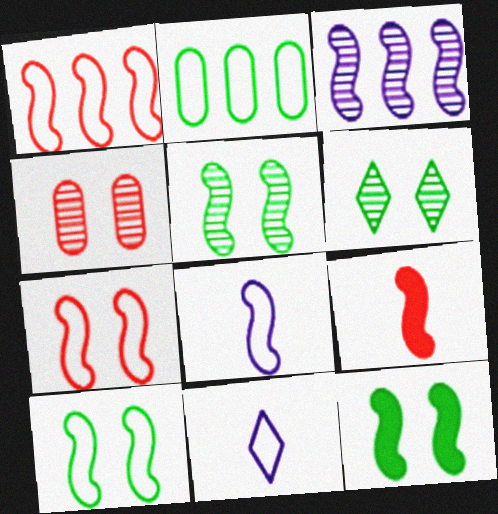[[1, 8, 10], 
[2, 7, 11], 
[3, 9, 10], 
[5, 10, 12]]